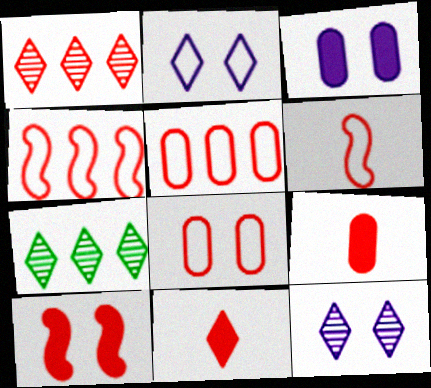[[2, 7, 11], 
[3, 6, 7]]